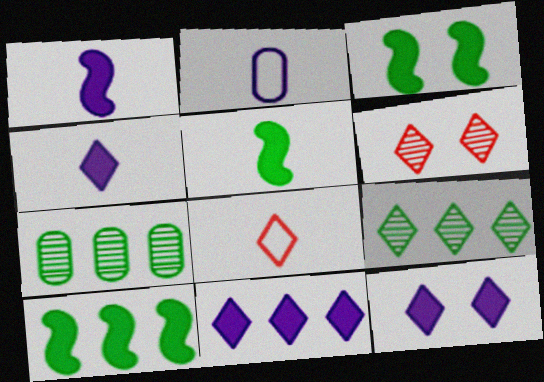[[2, 6, 10], 
[3, 5, 10], 
[4, 11, 12], 
[8, 9, 12]]